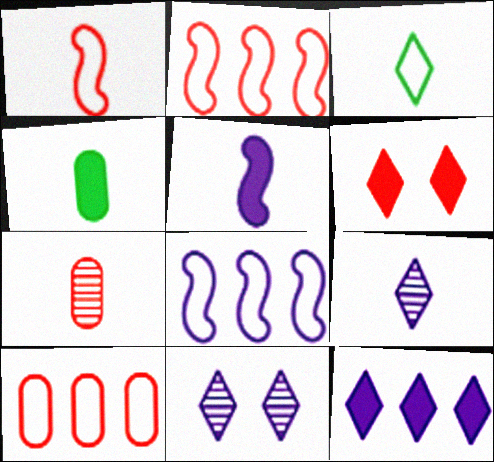[[1, 4, 9], 
[2, 4, 11], 
[2, 6, 7], 
[3, 5, 7]]